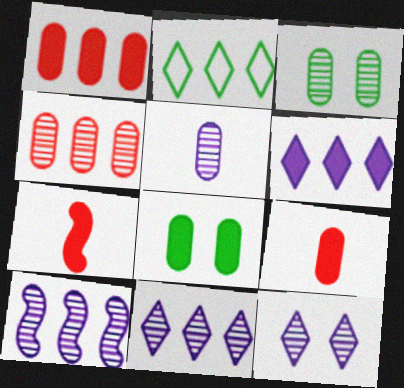[[1, 2, 10], 
[3, 4, 5], 
[5, 10, 12], 
[6, 7, 8]]